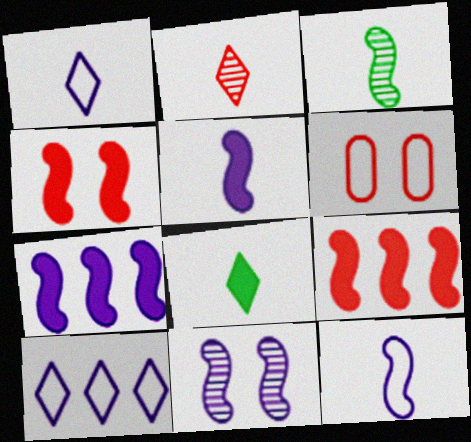[[1, 2, 8], 
[2, 6, 9], 
[7, 11, 12]]